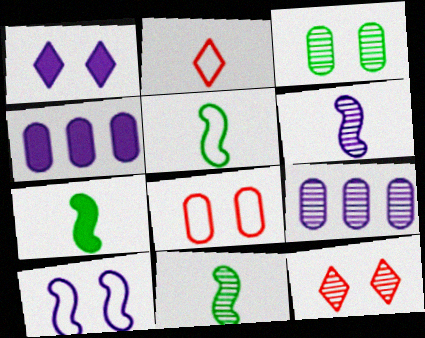[[4, 5, 12], 
[5, 7, 11], 
[9, 11, 12]]